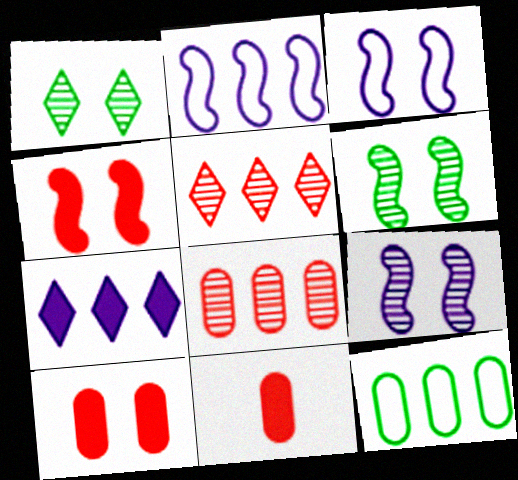[[1, 2, 11], 
[1, 3, 10], 
[3, 4, 6]]